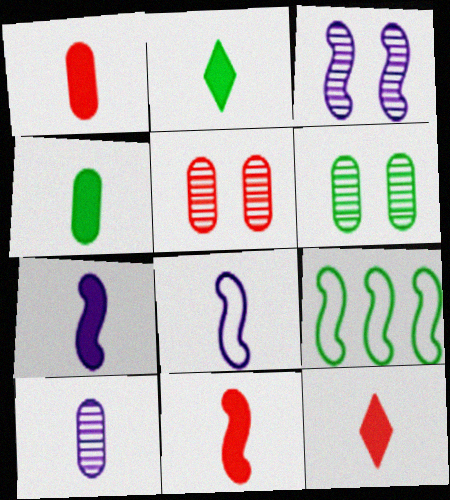[[1, 2, 7], 
[1, 11, 12], 
[2, 6, 9], 
[3, 9, 11], 
[4, 7, 12]]